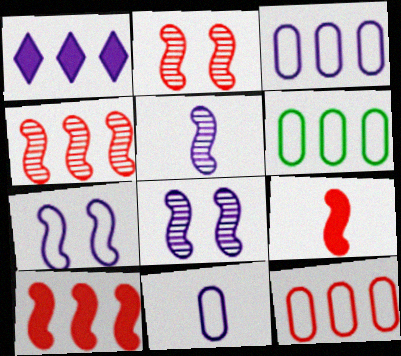[[1, 4, 6], 
[1, 8, 11], 
[3, 6, 12]]